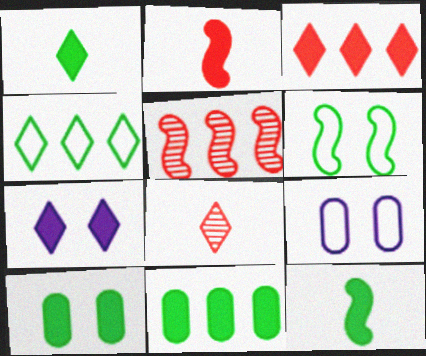[[1, 3, 7], 
[1, 5, 9], 
[2, 7, 11], 
[4, 7, 8]]